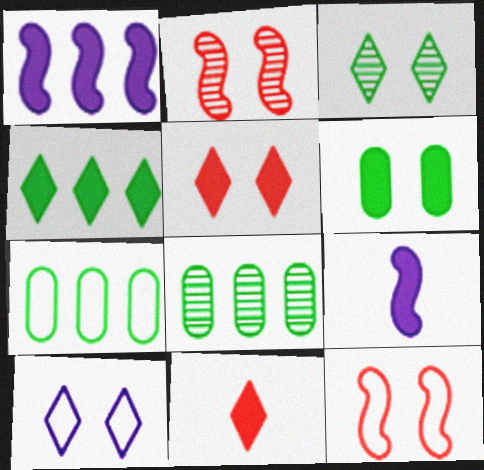[[1, 6, 11], 
[2, 6, 10], 
[3, 5, 10]]